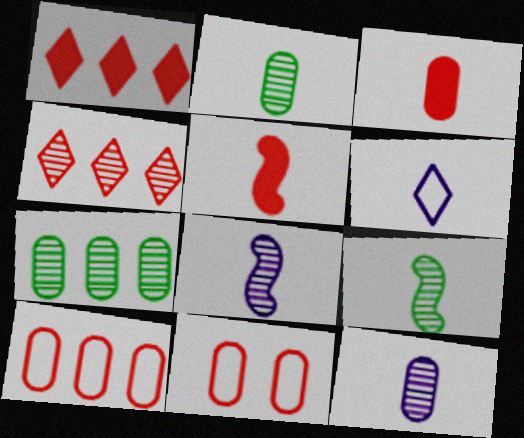[[2, 5, 6], 
[3, 6, 9], 
[4, 5, 11]]